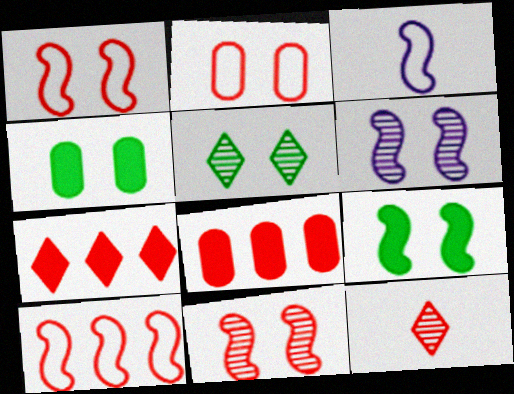[[1, 6, 9], 
[1, 8, 12], 
[3, 5, 8]]